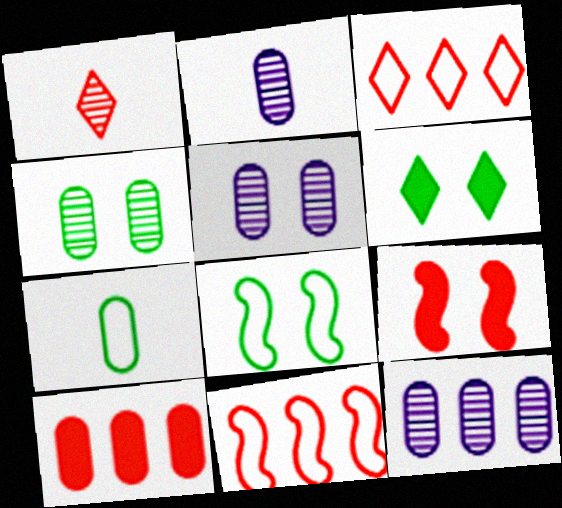[[2, 5, 12], 
[2, 6, 11], 
[4, 6, 8], 
[5, 7, 10]]